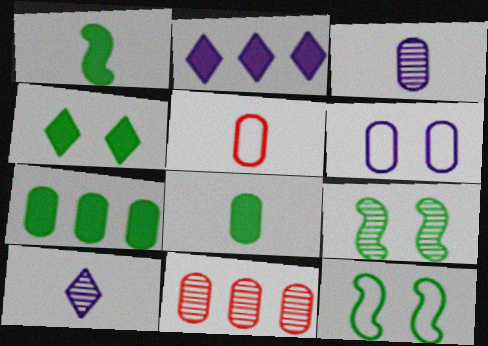[[1, 4, 7], 
[1, 5, 10], 
[2, 5, 9], 
[3, 5, 8], 
[6, 8, 11], 
[9, 10, 11]]